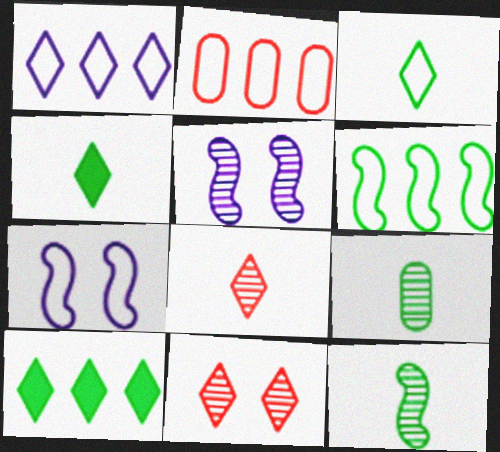[[1, 2, 6], 
[1, 4, 11], 
[2, 3, 7], 
[2, 4, 5]]